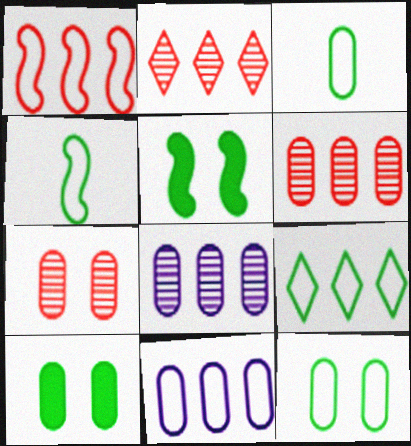[[1, 9, 11], 
[4, 9, 12]]